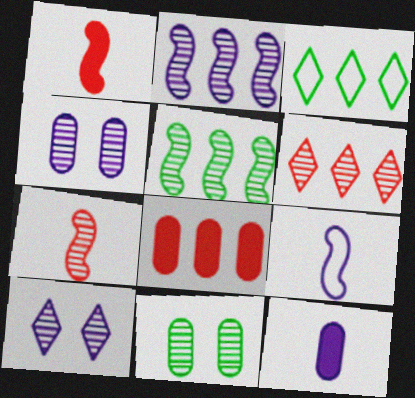[[1, 3, 4], 
[2, 3, 8]]